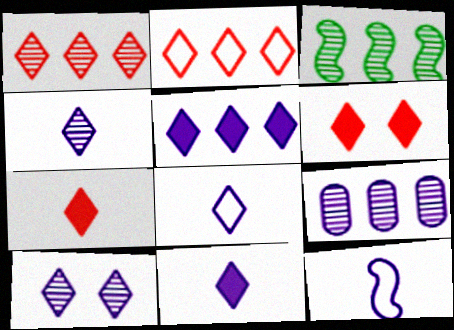[[1, 3, 9], 
[4, 8, 11], 
[5, 8, 10]]